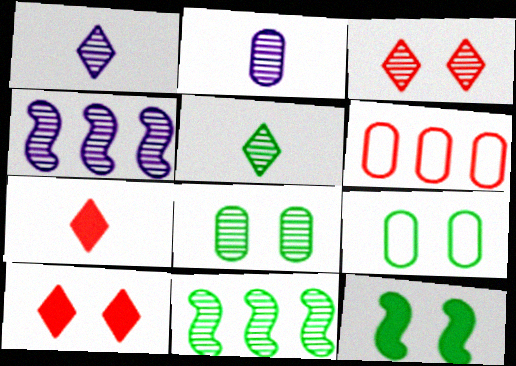[[1, 6, 12], 
[2, 3, 11], 
[4, 7, 9], 
[5, 8, 11]]